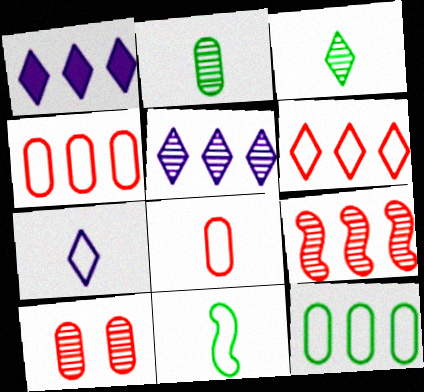[[1, 9, 12], 
[1, 10, 11], 
[7, 8, 11]]